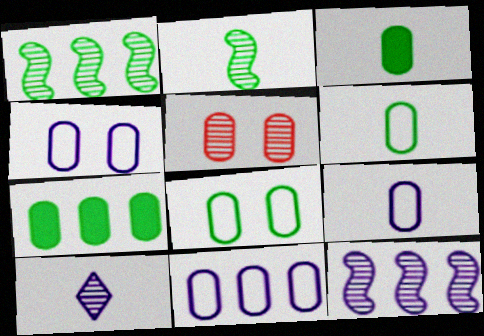[[1, 5, 10], 
[3, 5, 11], 
[4, 9, 11], 
[5, 7, 9]]